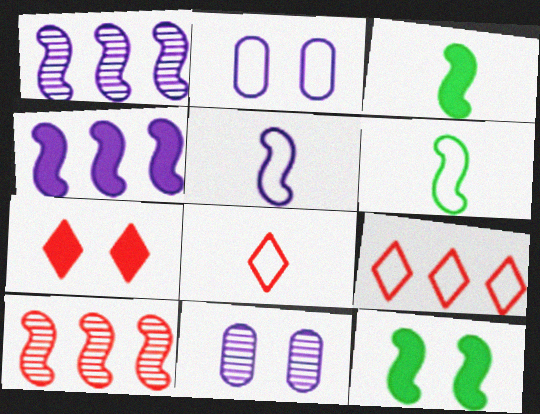[[2, 6, 9], 
[3, 9, 11], 
[5, 10, 12]]